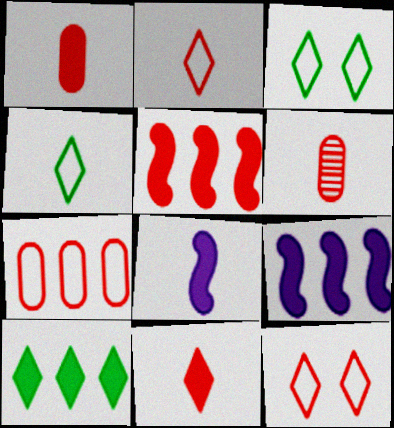[[3, 6, 9], 
[4, 6, 8], 
[5, 6, 12]]